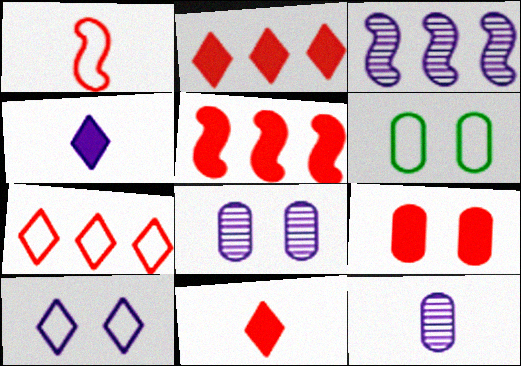[[3, 6, 11], 
[5, 9, 11], 
[6, 8, 9]]